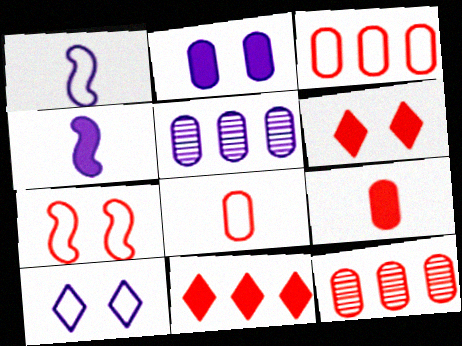[[4, 5, 10]]